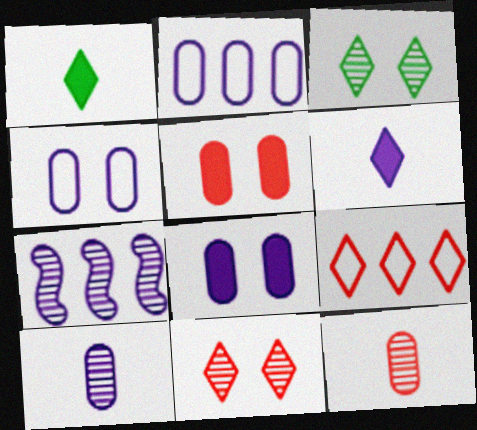[[2, 8, 10], 
[3, 6, 9], 
[3, 7, 12], 
[4, 6, 7]]